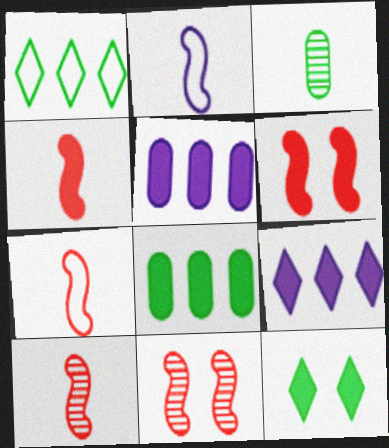[[4, 5, 12], 
[4, 7, 10]]